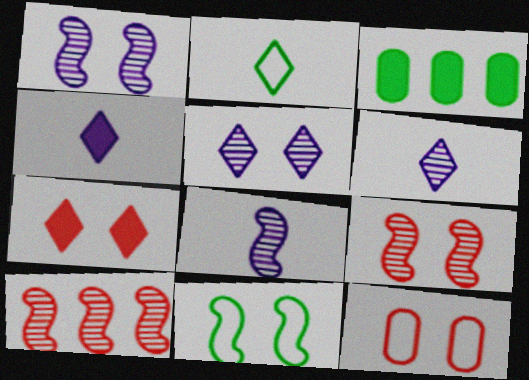[[7, 9, 12]]